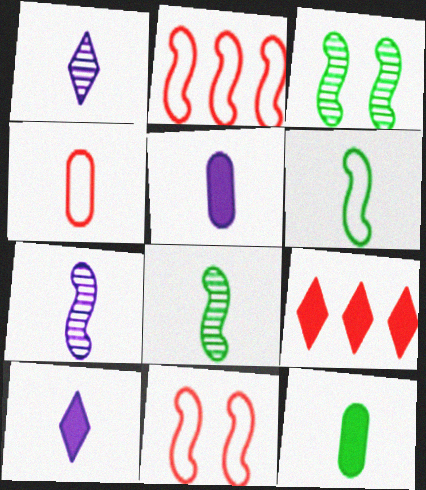[[4, 8, 10]]